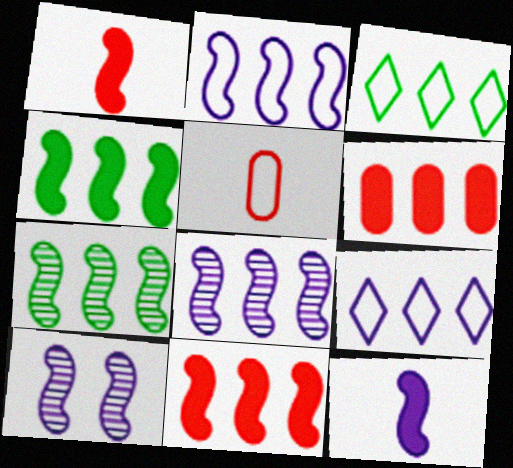[[2, 7, 11], 
[2, 10, 12], 
[3, 6, 8], 
[6, 7, 9]]